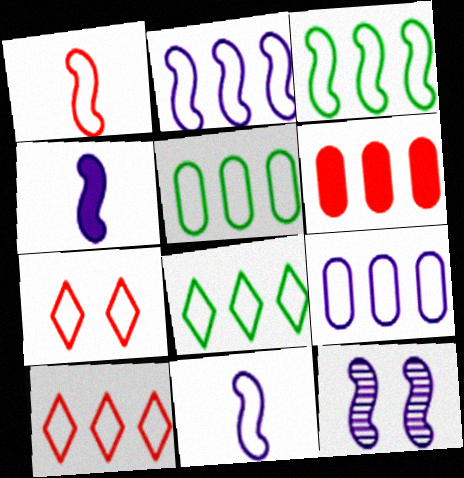[[2, 4, 12], 
[2, 5, 10], 
[3, 5, 8], 
[3, 9, 10], 
[5, 7, 11]]